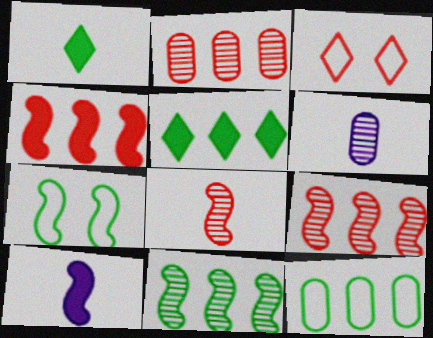[[5, 11, 12], 
[7, 9, 10]]